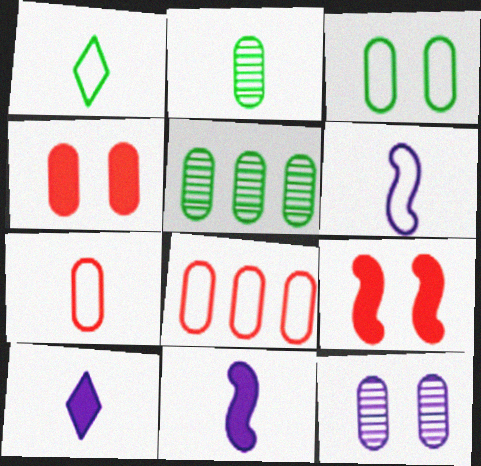[[1, 6, 7], 
[3, 4, 12]]